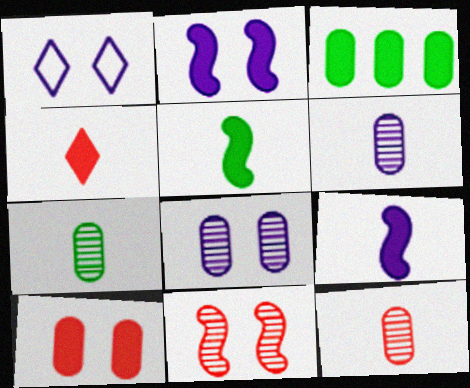[[1, 2, 8], 
[2, 3, 4], 
[6, 7, 12]]